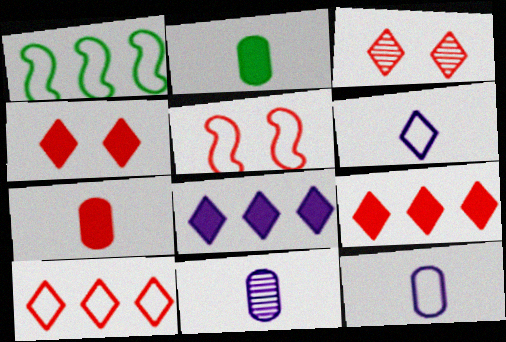[[1, 4, 11]]